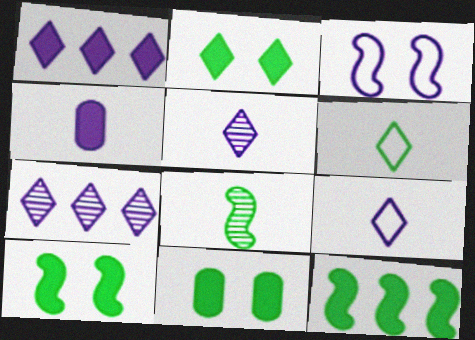[[2, 10, 11], 
[3, 4, 7]]